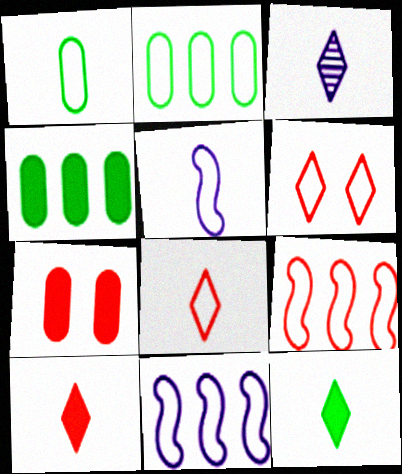[[1, 5, 8], 
[1, 6, 11], 
[2, 5, 6], 
[3, 8, 12]]